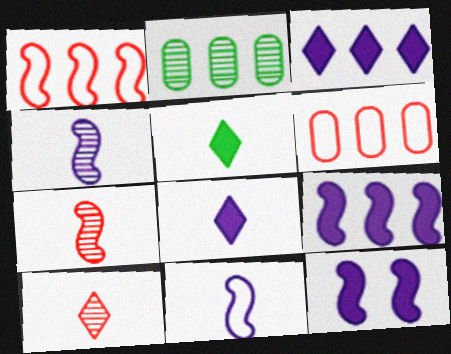[[1, 2, 3]]